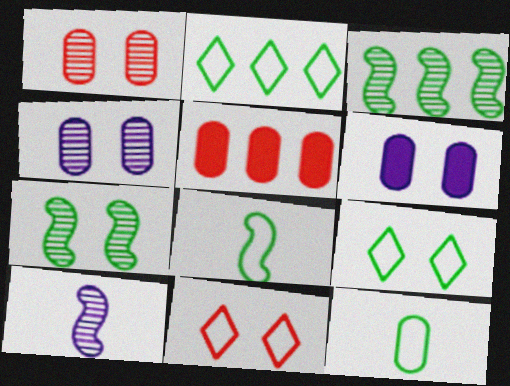[[4, 5, 12], 
[5, 9, 10], 
[6, 7, 11]]